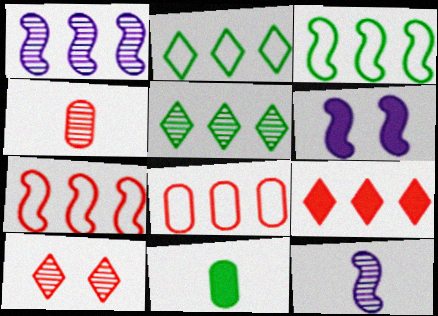[[2, 4, 6], 
[6, 9, 11]]